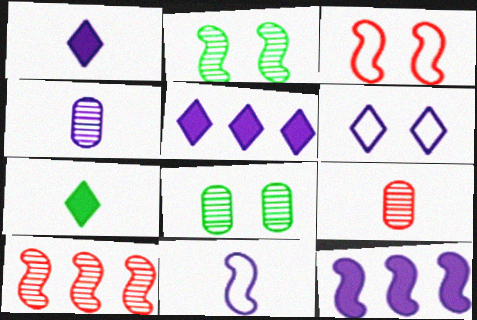[[1, 4, 11], 
[4, 6, 12], 
[7, 9, 11]]